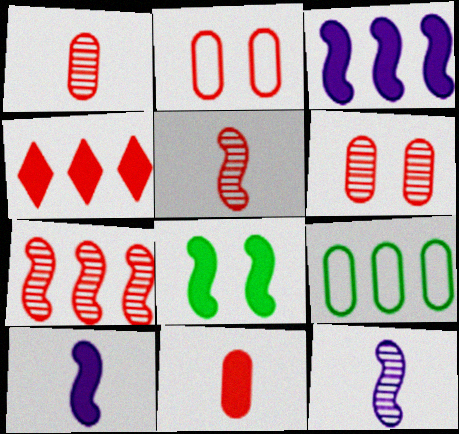[[2, 4, 5]]